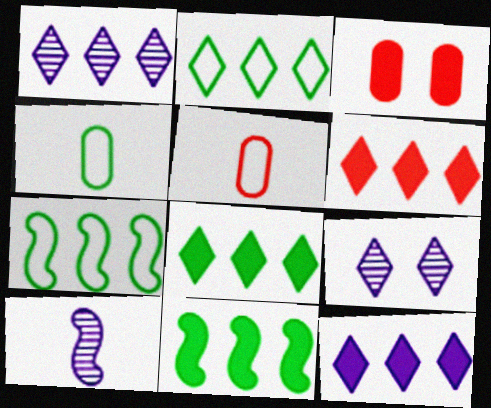[[1, 2, 6], 
[2, 3, 10], 
[5, 9, 11], 
[6, 8, 12]]